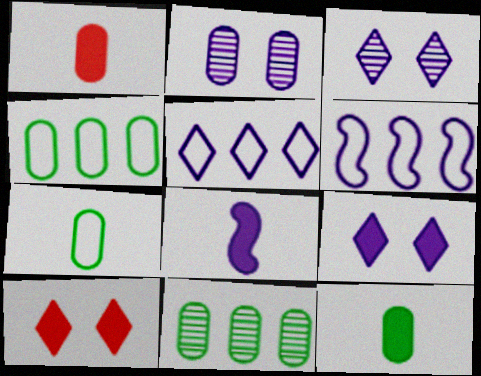[[1, 2, 4], 
[2, 5, 8]]